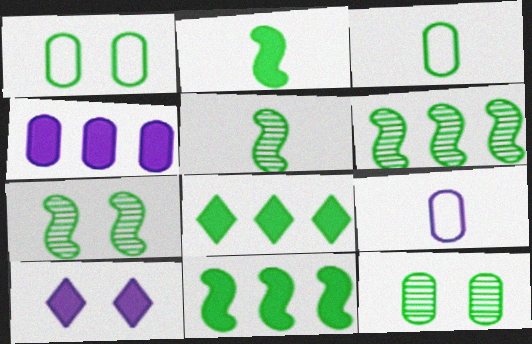[[1, 5, 8], 
[3, 7, 8], 
[5, 6, 7]]